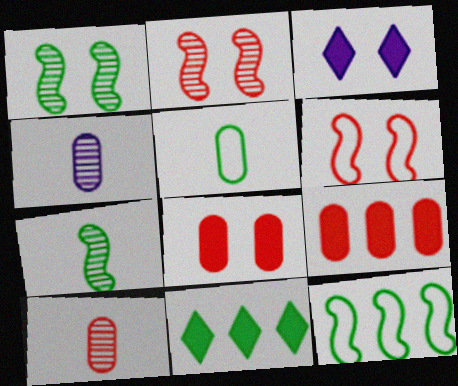[[1, 5, 11], 
[3, 10, 12], 
[4, 6, 11]]